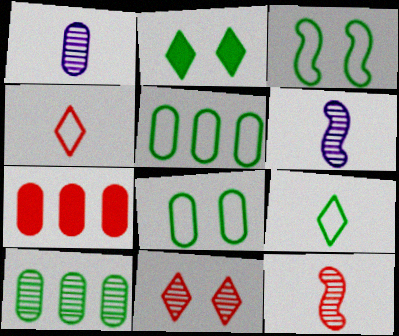[[1, 7, 8], 
[3, 5, 9], 
[6, 10, 11]]